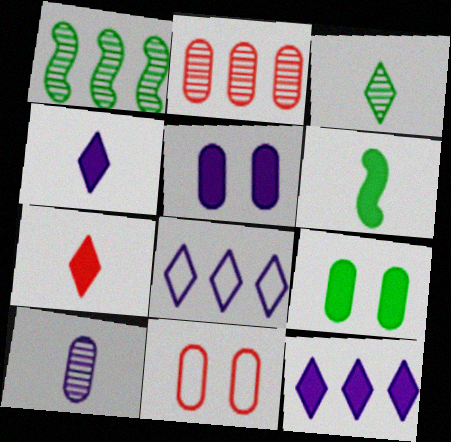[[1, 4, 11]]